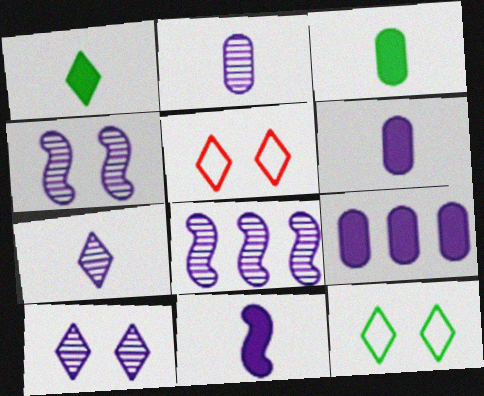[[2, 8, 10], 
[3, 5, 8]]